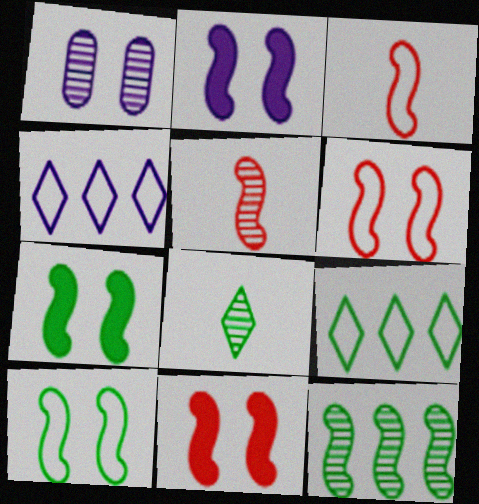[[2, 3, 12], 
[2, 7, 11]]